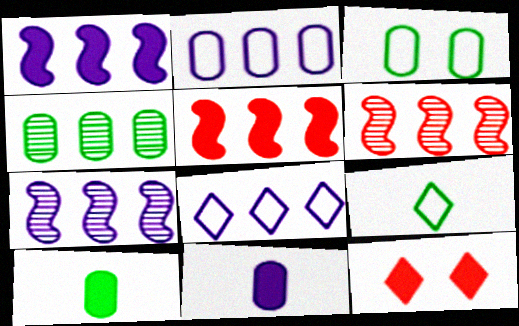[[1, 10, 12], 
[3, 4, 10], 
[4, 5, 8]]